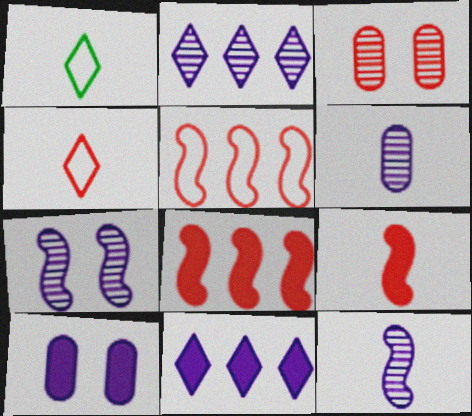[[1, 6, 9], 
[2, 6, 7], 
[3, 4, 8]]